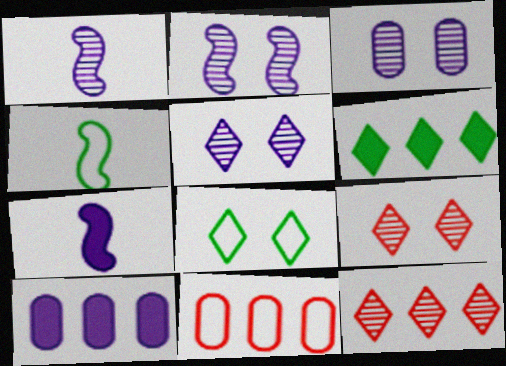[[2, 3, 5], 
[4, 9, 10]]